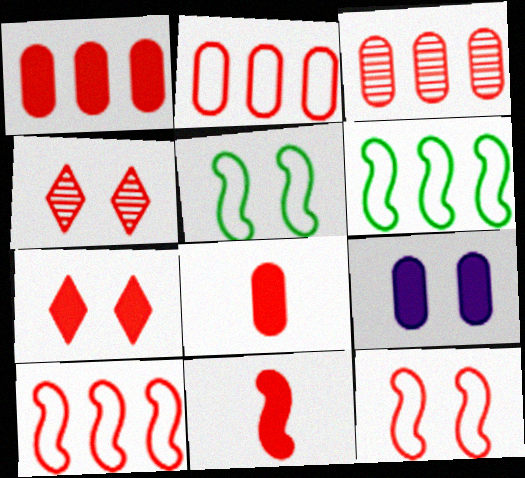[[1, 2, 3], 
[1, 7, 11], 
[2, 4, 11], 
[4, 5, 9], 
[4, 8, 10]]